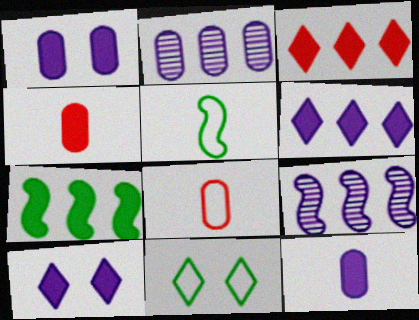[[4, 7, 10], 
[4, 9, 11]]